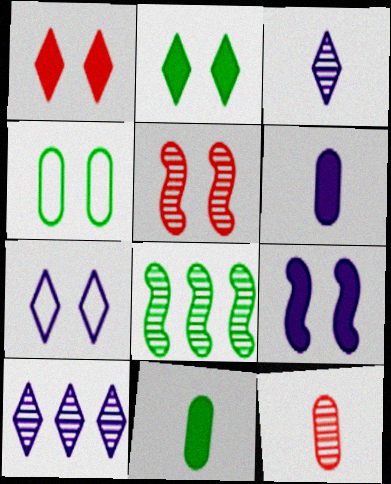[]